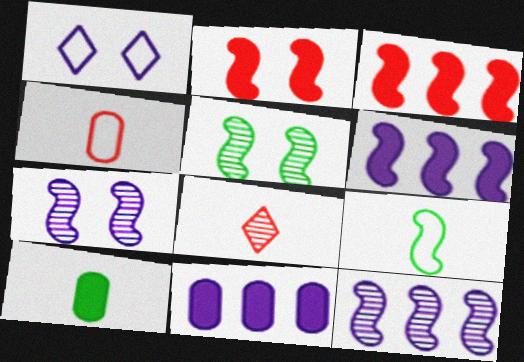[[2, 9, 12], 
[3, 7, 9]]